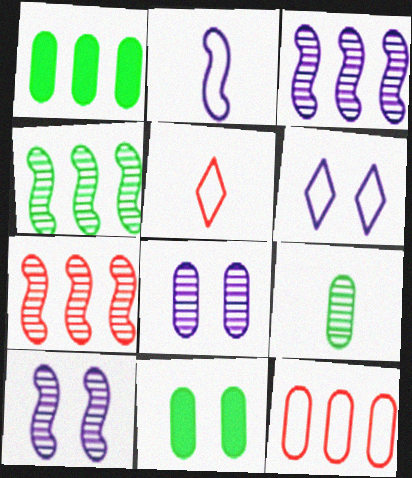[[1, 5, 10], 
[3, 4, 7], 
[3, 5, 11]]